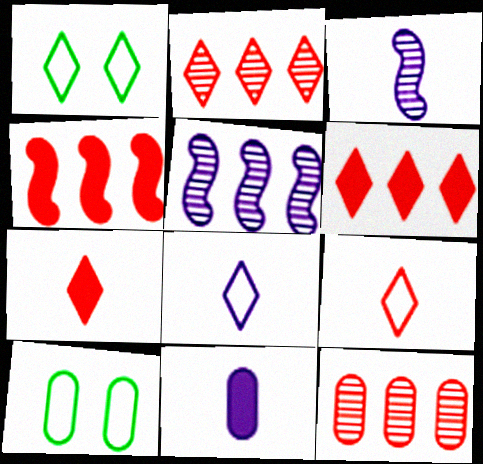[[3, 6, 10], 
[3, 8, 11], 
[5, 7, 10], 
[10, 11, 12]]